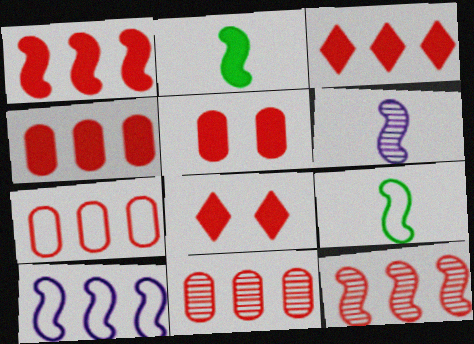[[1, 3, 4], 
[3, 7, 12], 
[4, 7, 11]]